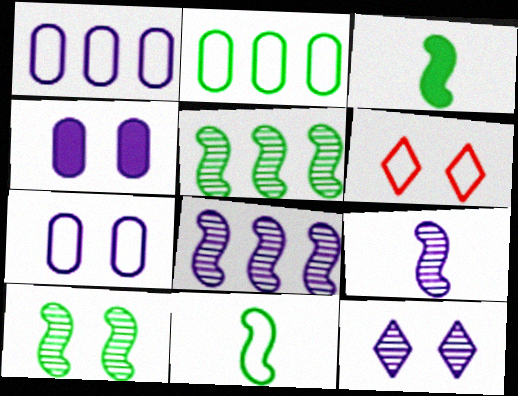[[1, 6, 11], 
[4, 6, 10]]